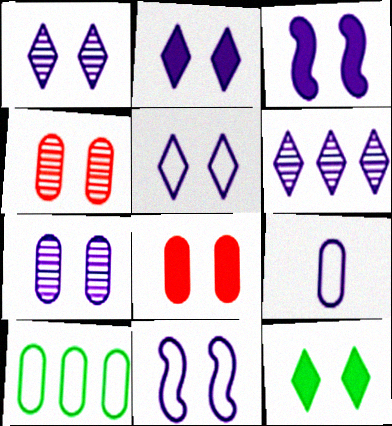[[1, 2, 5], 
[2, 7, 11], 
[3, 5, 7], 
[3, 6, 9], 
[3, 8, 12], 
[4, 11, 12]]